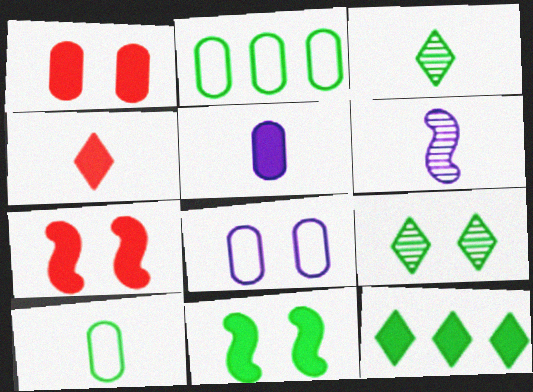[[2, 3, 11], 
[4, 6, 10], 
[5, 7, 12], 
[7, 8, 9]]